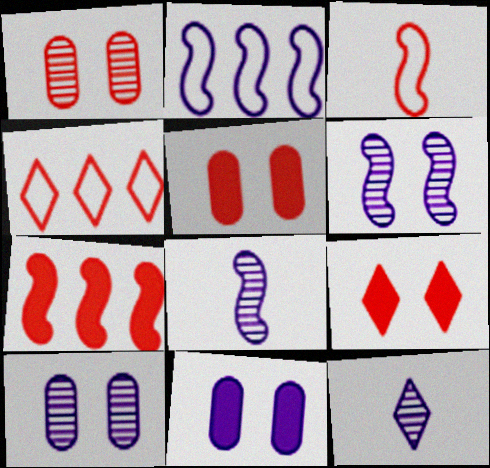[[2, 11, 12]]